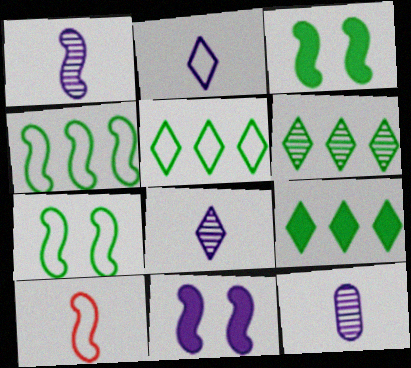[[1, 8, 12], 
[5, 6, 9]]